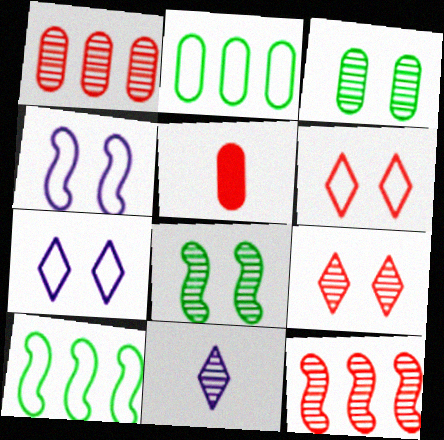[[1, 8, 11], 
[3, 11, 12], 
[5, 6, 12]]